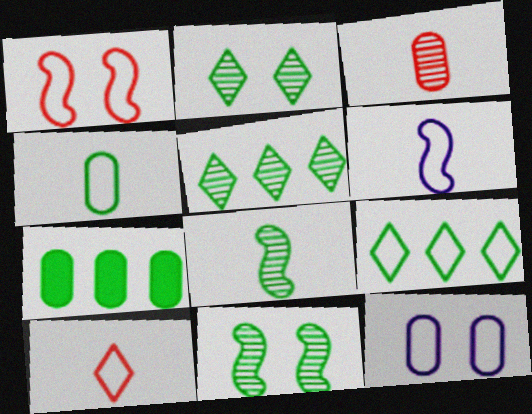[[3, 7, 12], 
[4, 6, 10]]